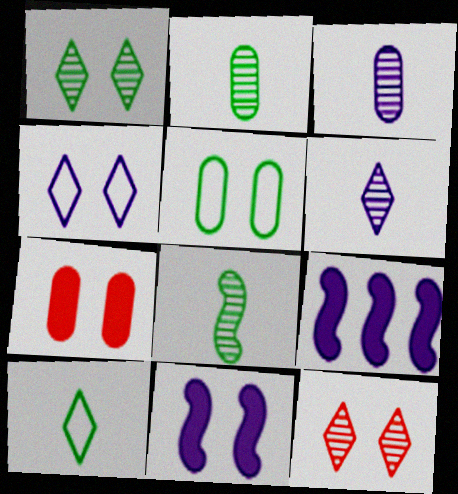[[3, 4, 9], 
[5, 11, 12]]